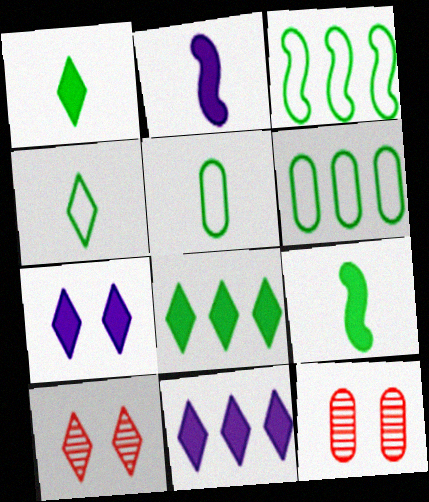[[2, 6, 10], 
[4, 10, 11]]